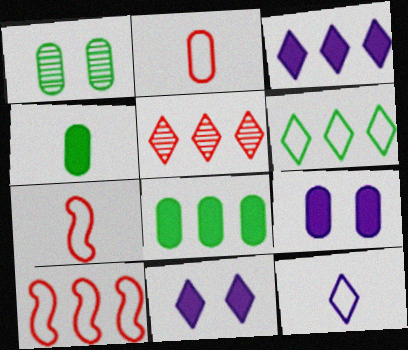[[1, 3, 7], 
[3, 5, 6]]